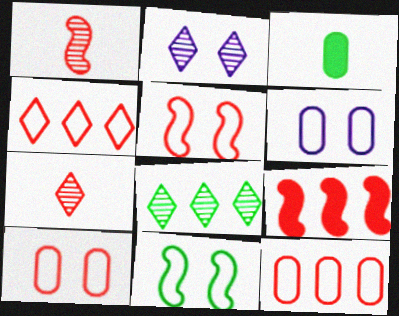[[1, 5, 9], 
[2, 7, 8], 
[3, 8, 11], 
[7, 9, 10]]